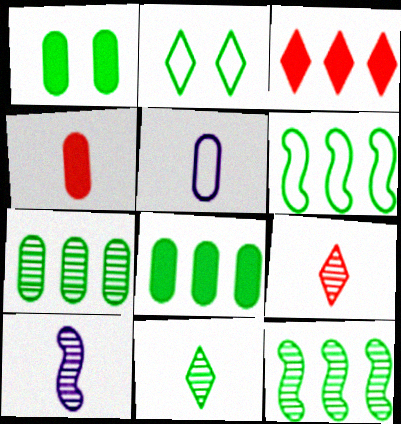[[1, 6, 11]]